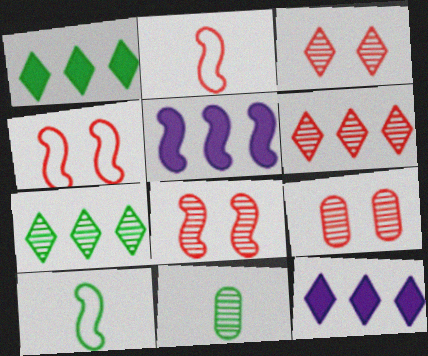[[3, 8, 9], 
[4, 11, 12], 
[5, 8, 10], 
[9, 10, 12]]